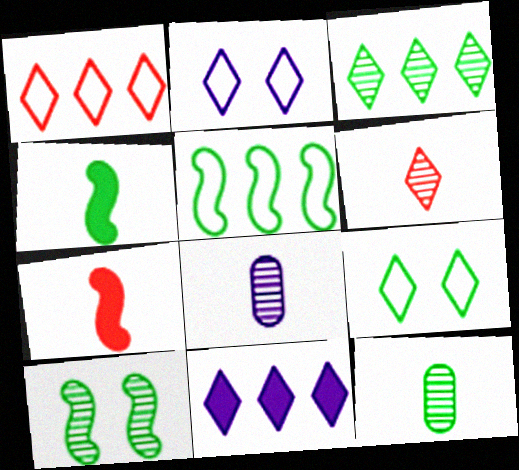[[1, 3, 11], 
[3, 10, 12], 
[4, 5, 10], 
[6, 9, 11]]